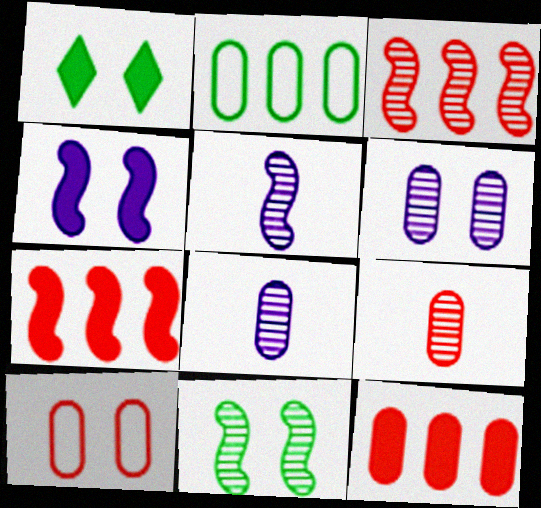[[3, 5, 11], 
[9, 10, 12]]